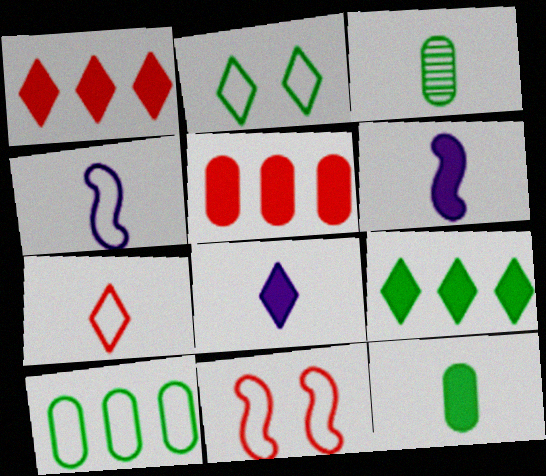[[3, 6, 7]]